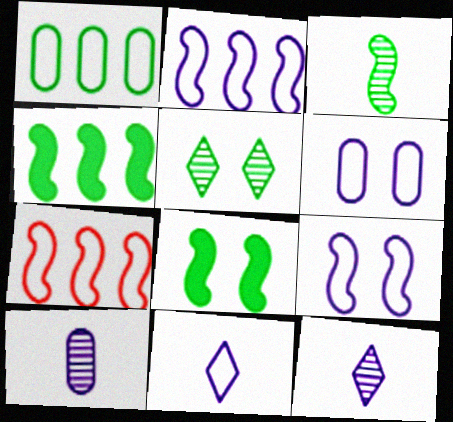[[2, 6, 11]]